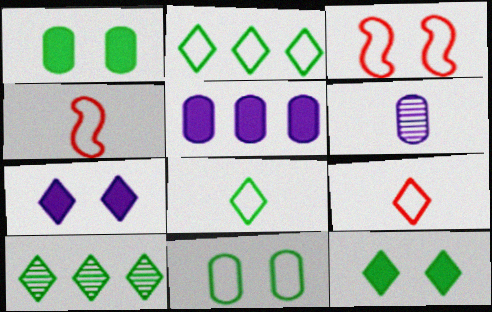[[7, 9, 10], 
[8, 10, 12]]